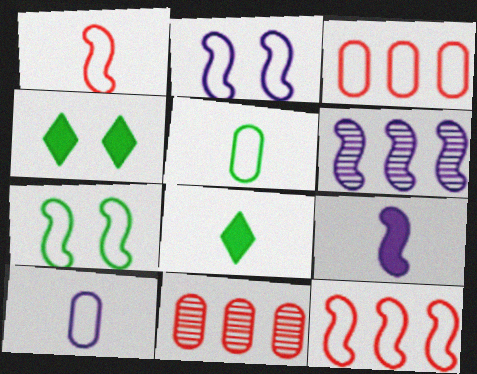[[2, 6, 9], 
[2, 8, 11]]